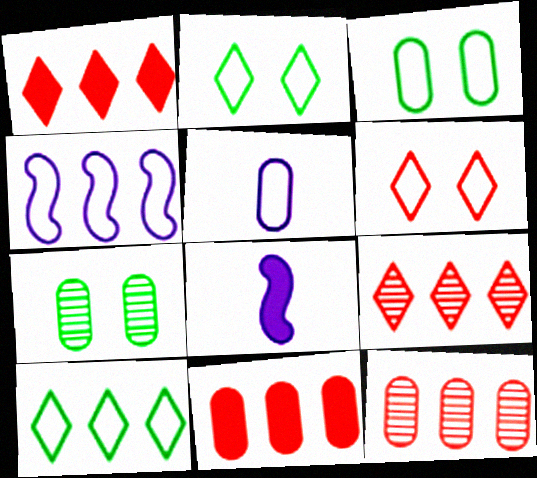[[2, 8, 12], 
[3, 8, 9], 
[5, 7, 11]]